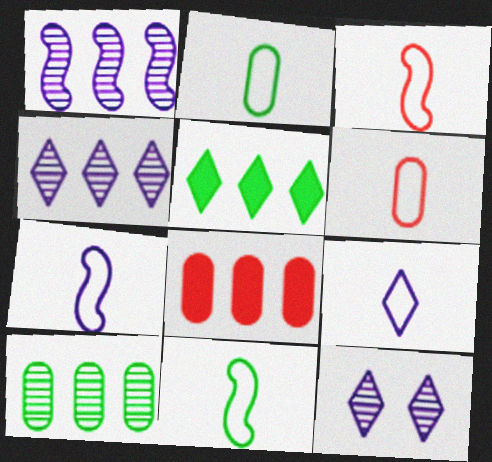[[2, 3, 9], 
[3, 7, 11], 
[6, 9, 11], 
[8, 11, 12]]